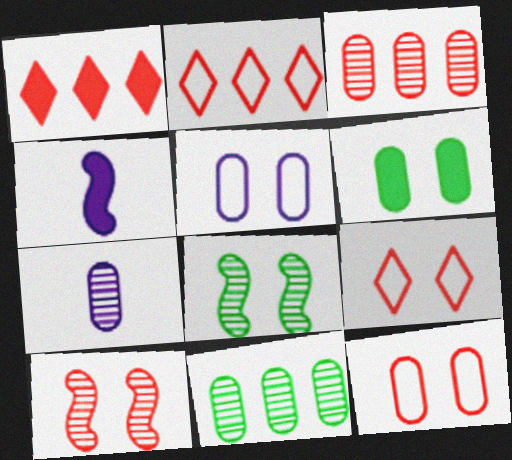[[1, 4, 6], 
[4, 9, 11]]